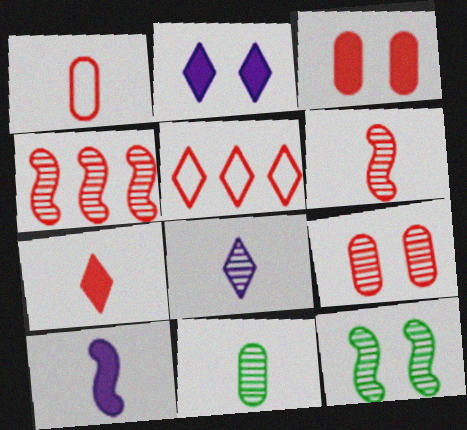[[1, 6, 7], 
[3, 5, 6], 
[6, 8, 11]]